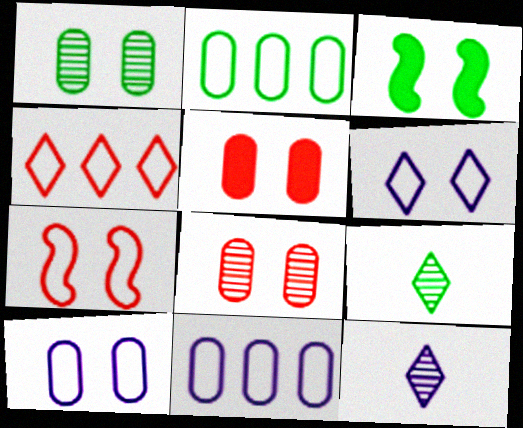[[1, 5, 10], 
[2, 3, 9], 
[3, 6, 8]]